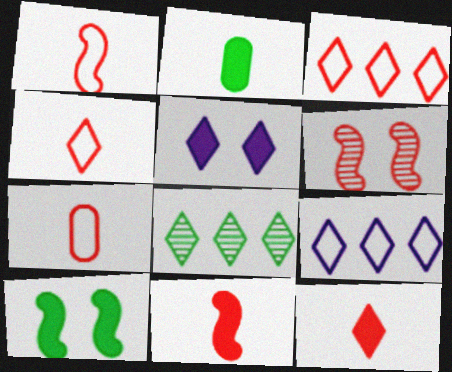[[1, 4, 7], 
[2, 6, 9], 
[4, 5, 8]]